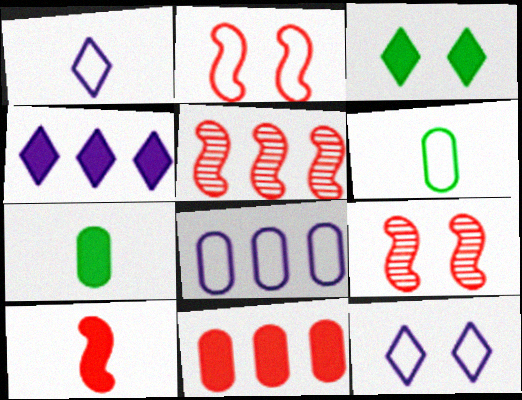[[2, 5, 10], 
[4, 6, 9], 
[5, 7, 12]]